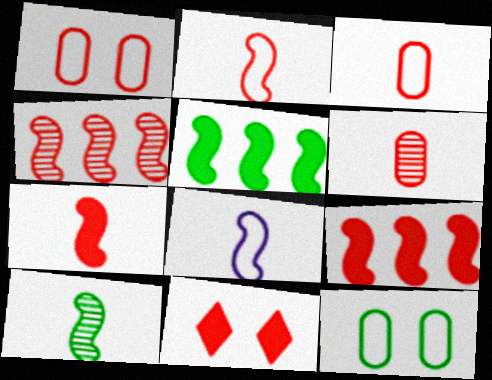[[3, 4, 11], 
[7, 8, 10]]